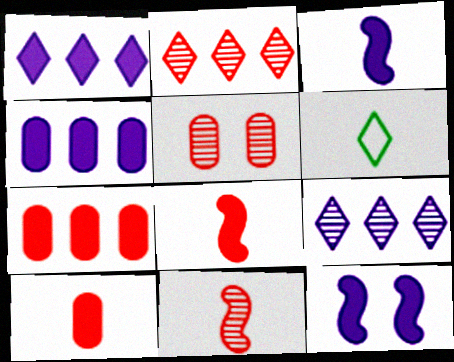[[2, 5, 11]]